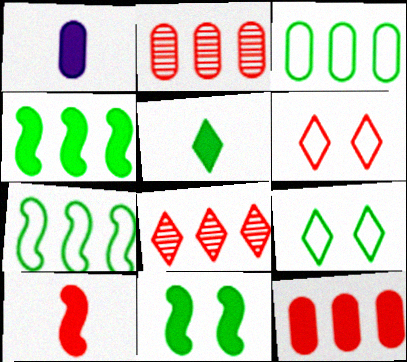[[1, 5, 10], 
[2, 6, 10]]